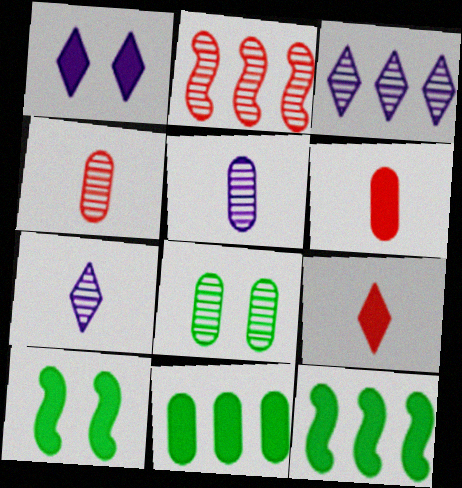[[1, 6, 12], 
[2, 7, 8]]